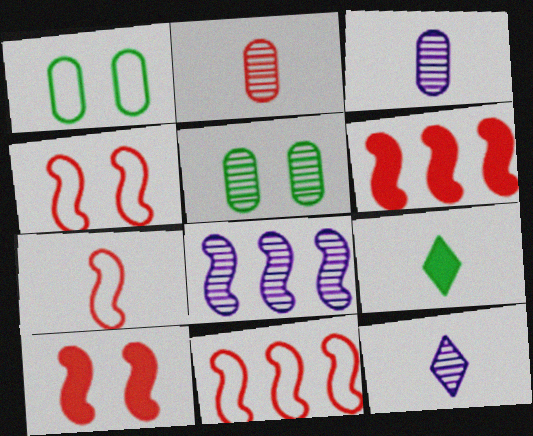[[1, 6, 12], 
[3, 7, 9], 
[4, 7, 11]]